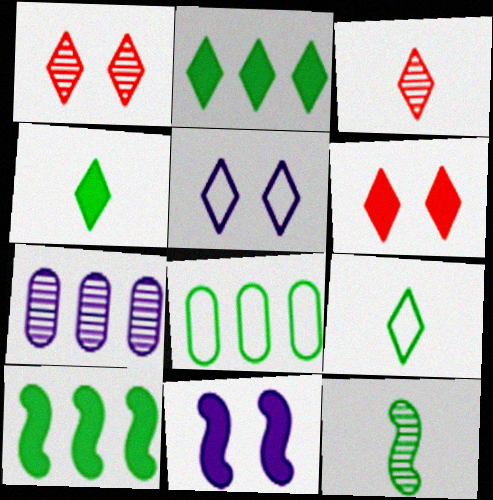[[1, 7, 12], 
[2, 3, 5], 
[3, 8, 11]]